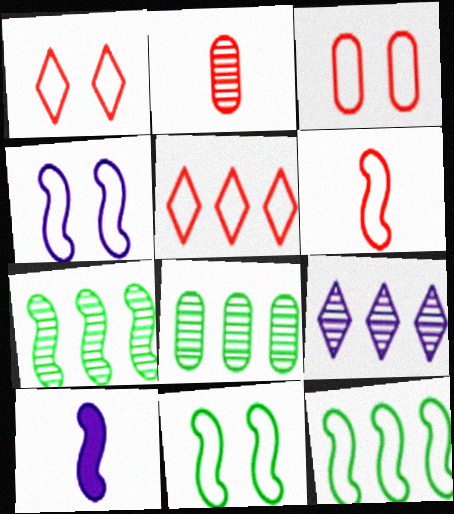[[1, 8, 10], 
[3, 5, 6], 
[4, 6, 12]]